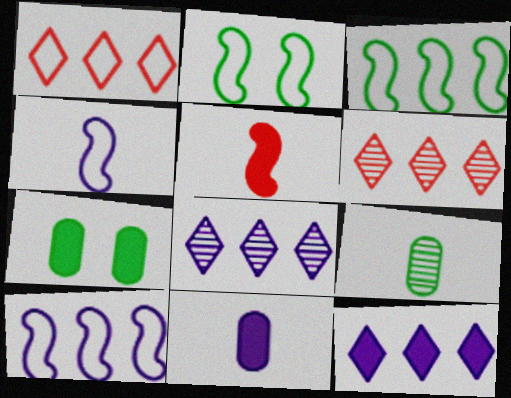[[2, 6, 11], 
[4, 6, 7], 
[5, 7, 12]]